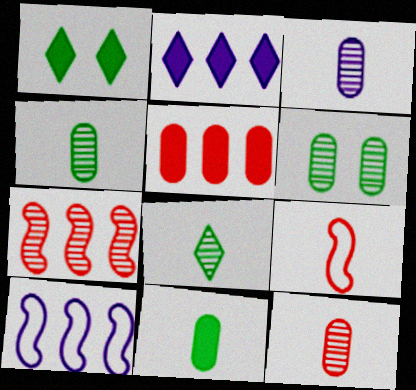[[1, 10, 12], 
[2, 6, 9], 
[3, 4, 12]]